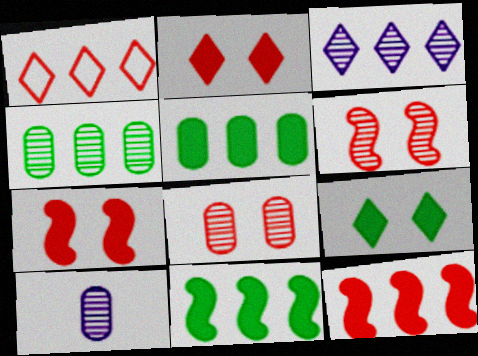[[4, 8, 10]]